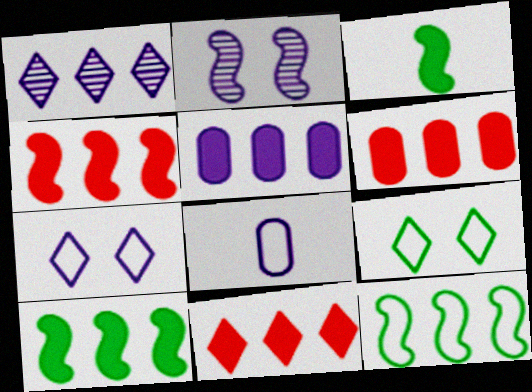[[1, 6, 12], 
[4, 6, 11], 
[5, 10, 11]]